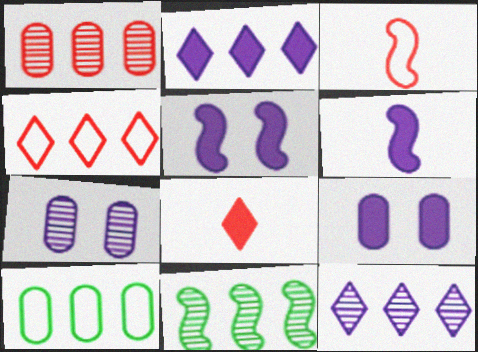[[1, 11, 12], 
[2, 6, 9], 
[3, 5, 11]]